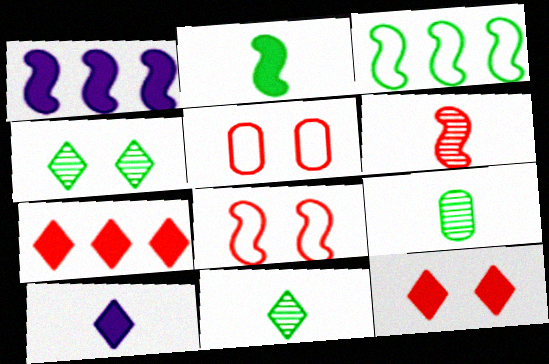[[1, 5, 11], 
[5, 6, 7]]